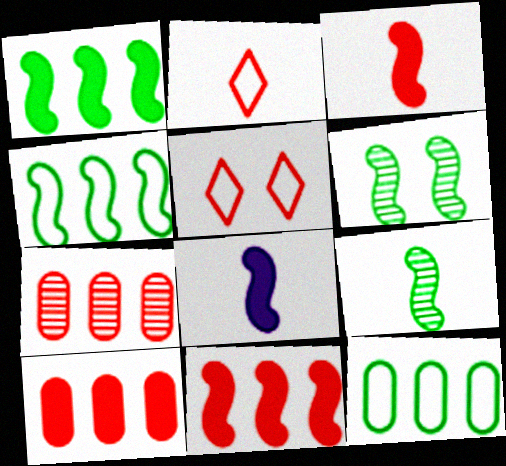[[3, 5, 7]]